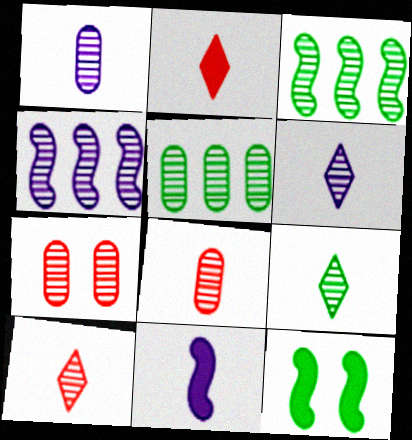[[1, 5, 7], 
[3, 6, 7], 
[4, 7, 9], 
[6, 9, 10]]